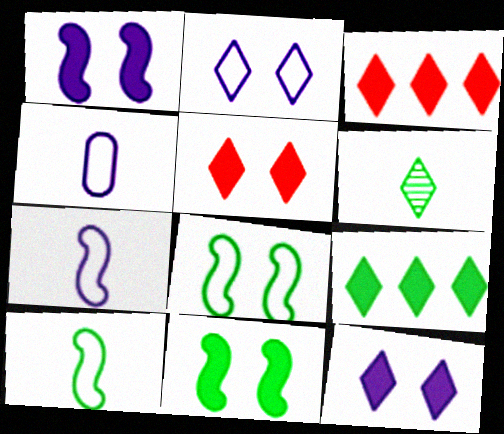[[2, 3, 6]]